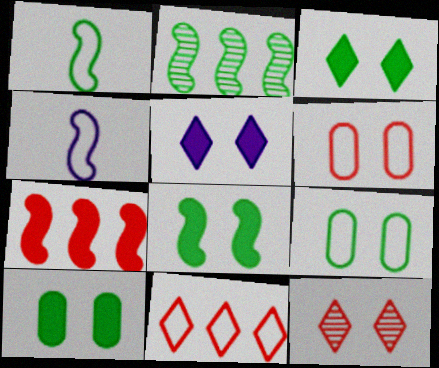[[1, 2, 8], 
[3, 8, 10], 
[4, 9, 11]]